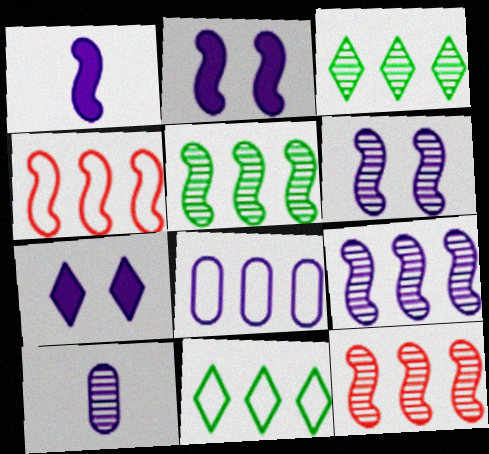[[4, 8, 11], 
[5, 9, 12]]